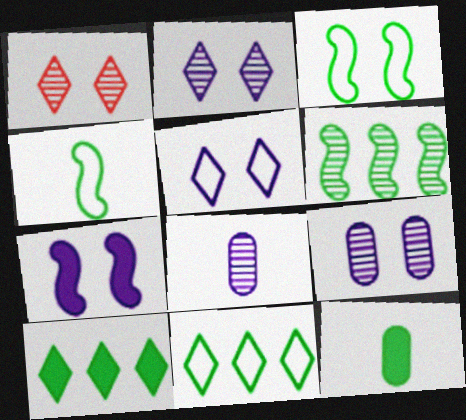[[1, 6, 8], 
[5, 7, 9]]